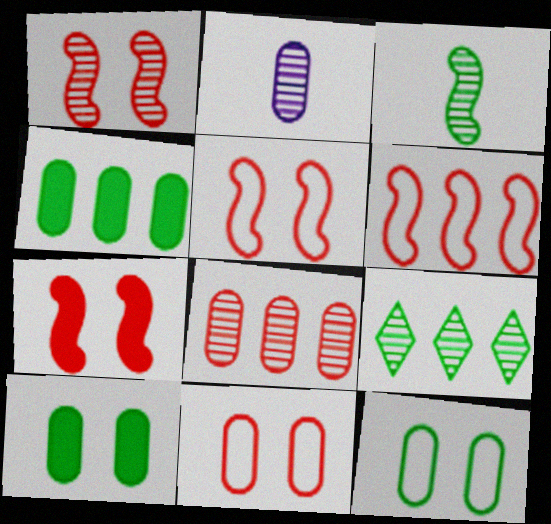[[1, 2, 9], 
[1, 5, 7], 
[2, 4, 11]]